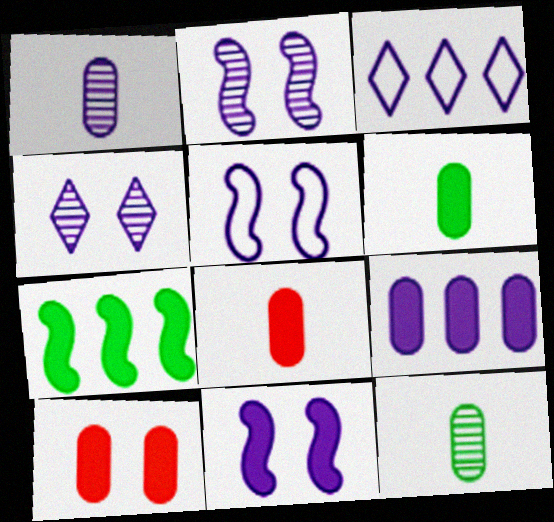[[1, 3, 11], 
[2, 5, 11], 
[6, 9, 10]]